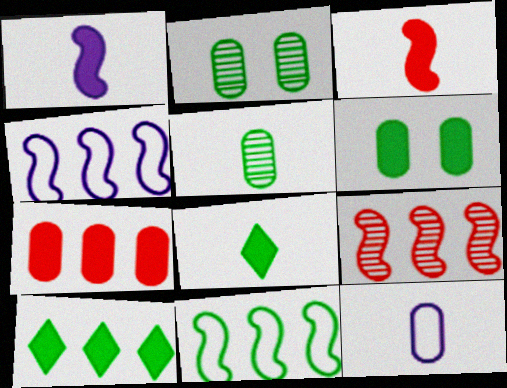[[2, 7, 12], 
[2, 8, 11]]